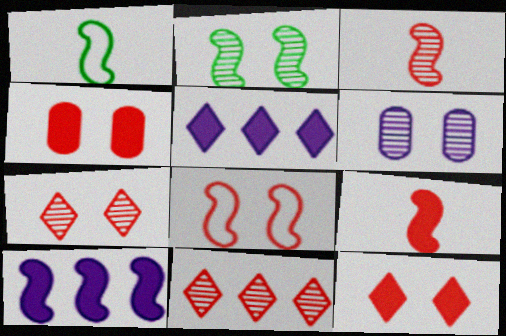[[2, 6, 7], 
[4, 7, 8]]